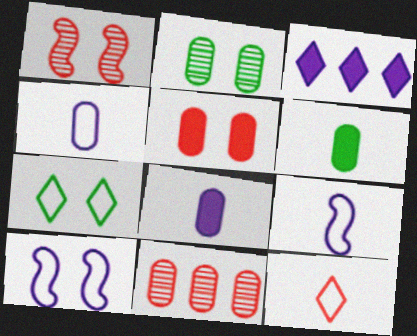[]